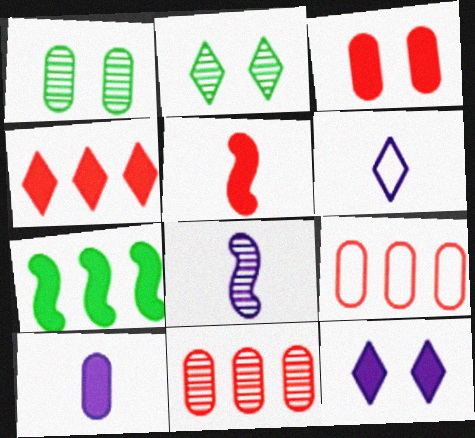[[1, 9, 10], 
[2, 4, 6], 
[2, 8, 11], 
[3, 4, 5], 
[6, 8, 10]]